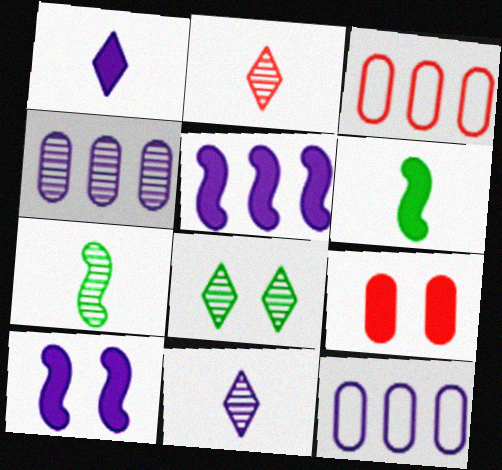[[10, 11, 12]]